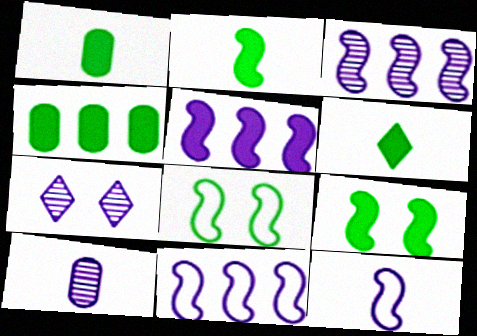[[1, 2, 6], 
[3, 5, 11], 
[3, 7, 10], 
[4, 6, 9]]